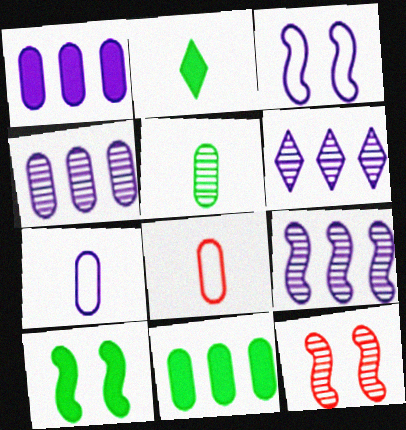[[2, 10, 11], 
[3, 10, 12], 
[4, 6, 9], 
[5, 6, 12], 
[6, 8, 10]]